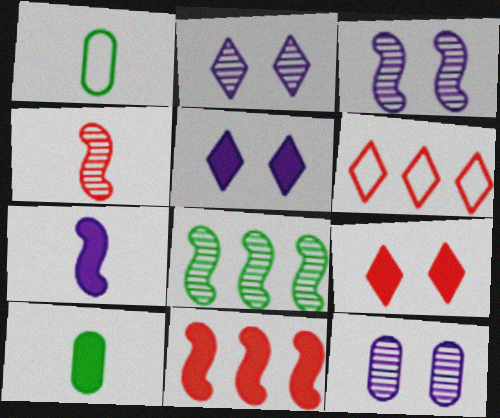[[1, 2, 11], 
[2, 3, 12], 
[3, 4, 8], 
[3, 6, 10], 
[5, 10, 11]]